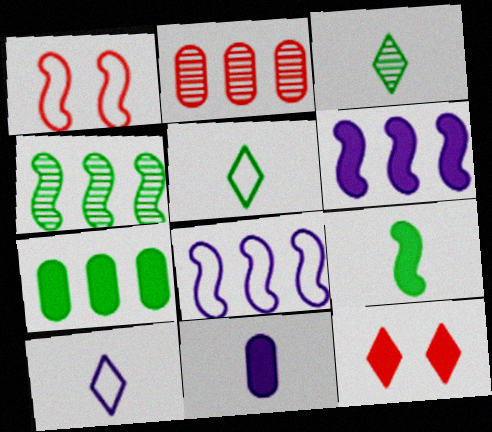[]